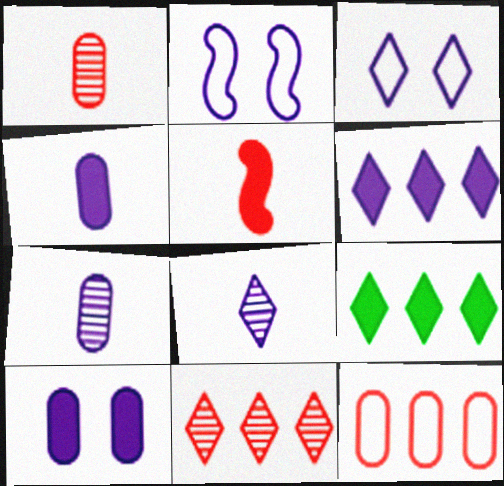[[1, 2, 9], 
[2, 6, 7], 
[3, 6, 8], 
[5, 9, 10]]